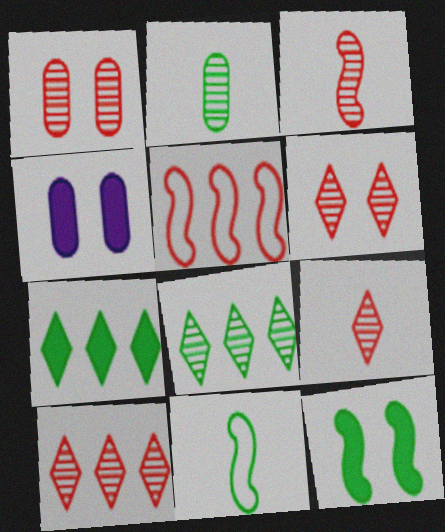[[1, 3, 10], 
[4, 10, 11], 
[6, 9, 10]]